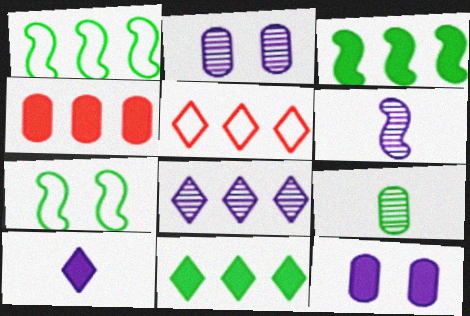[[1, 4, 8], 
[2, 6, 8], 
[5, 8, 11], 
[7, 9, 11]]